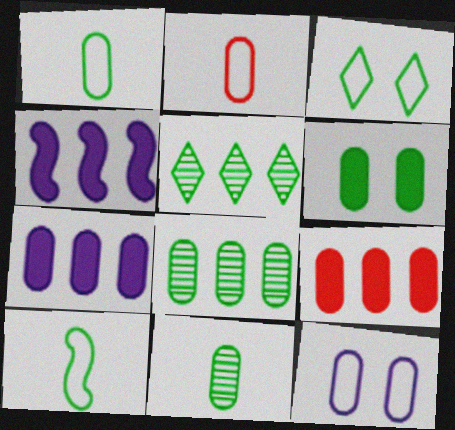[[1, 6, 8], 
[5, 6, 10], 
[9, 11, 12]]